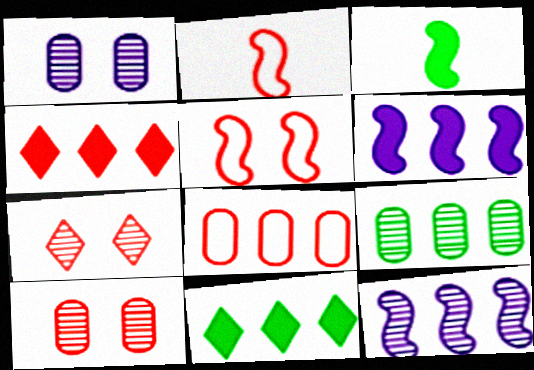[[1, 2, 11], 
[2, 4, 10], 
[3, 5, 12], 
[8, 11, 12]]